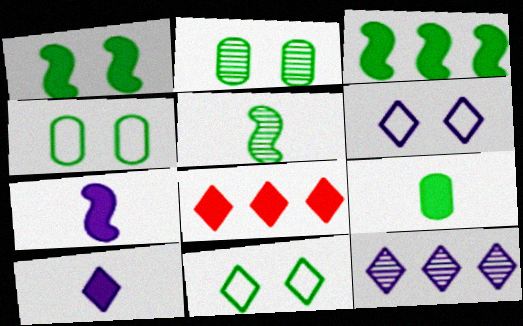[[1, 2, 11], 
[6, 10, 12]]